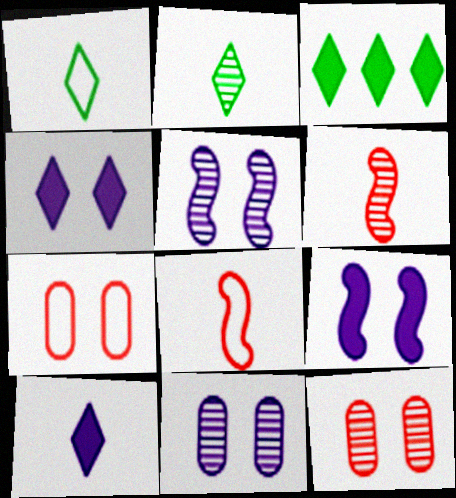[[3, 8, 11]]